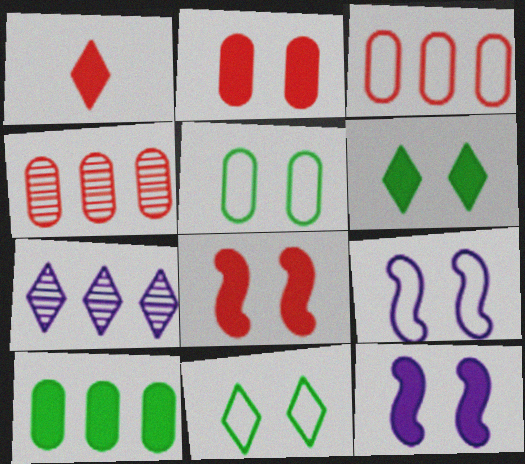[[1, 7, 11], 
[1, 10, 12], 
[2, 6, 12]]